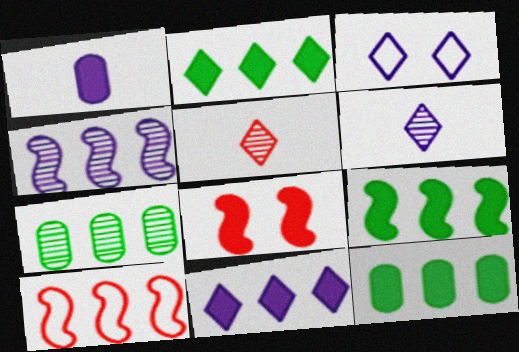[[1, 2, 8], 
[1, 3, 4], 
[2, 3, 5], 
[2, 9, 12], 
[3, 6, 11], 
[4, 9, 10], 
[7, 10, 11]]